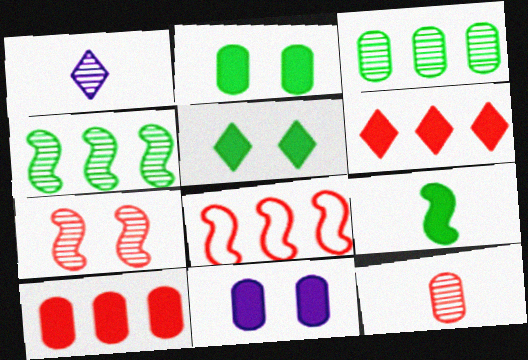[[1, 2, 8], 
[1, 3, 7], 
[6, 9, 11]]